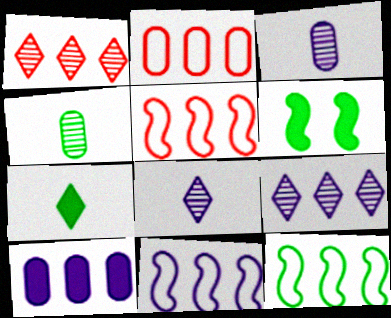[[1, 10, 12], 
[2, 6, 8], 
[5, 11, 12], 
[9, 10, 11]]